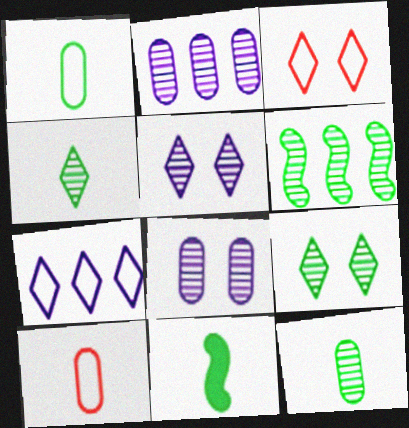[[1, 4, 11], 
[2, 3, 11], 
[6, 9, 12]]